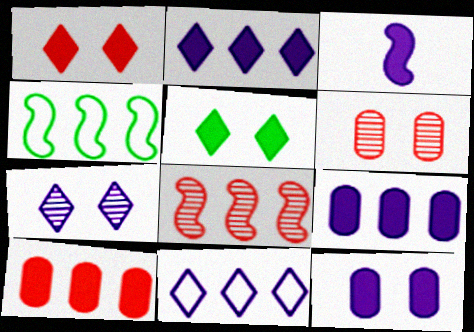[[2, 3, 12], 
[3, 5, 10]]